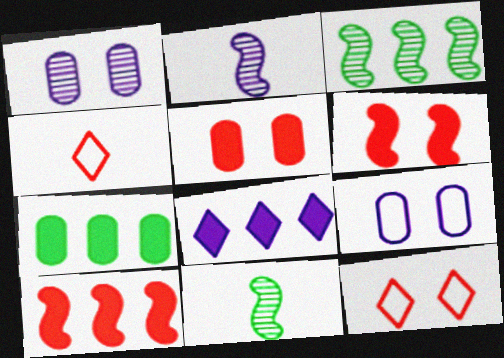[[2, 7, 12], 
[2, 8, 9], 
[7, 8, 10]]